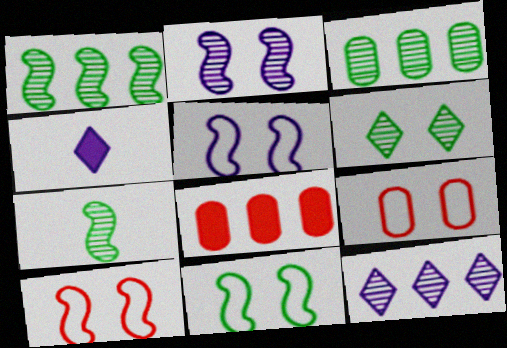[[1, 4, 9], 
[3, 4, 10], 
[3, 6, 7], 
[5, 10, 11]]